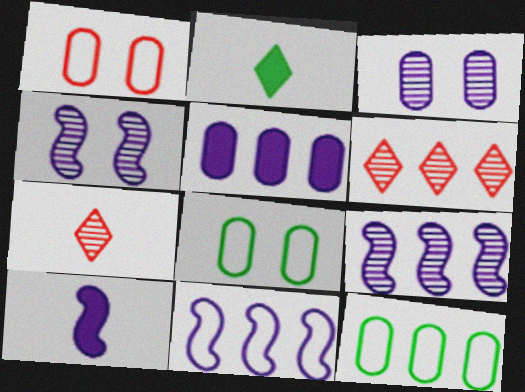[[1, 2, 9], 
[4, 10, 11], 
[6, 8, 10]]